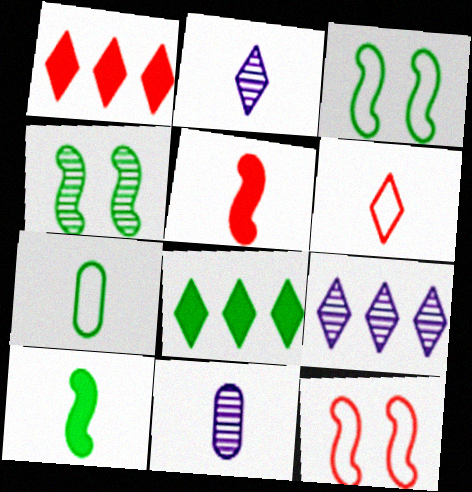[[1, 3, 11], 
[2, 5, 7], 
[4, 7, 8], 
[6, 10, 11], 
[8, 11, 12]]